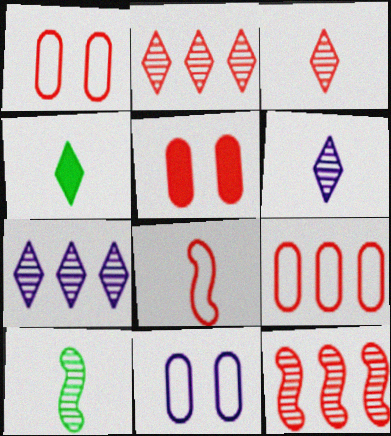[[2, 5, 8], 
[4, 11, 12]]